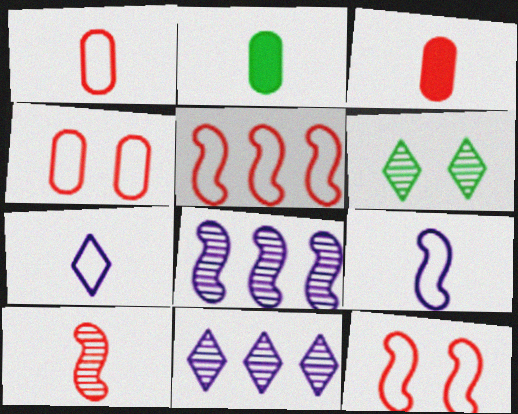[[2, 7, 10], 
[2, 11, 12]]